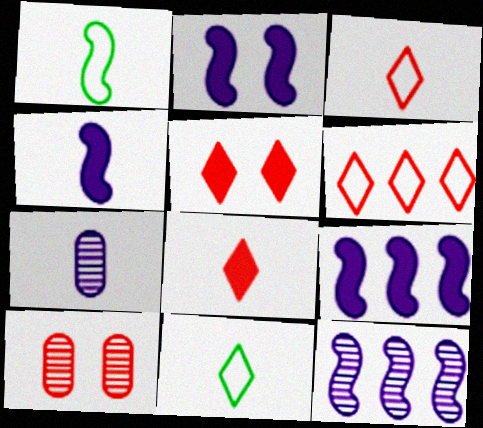[[1, 7, 8], 
[2, 4, 9], 
[9, 10, 11]]